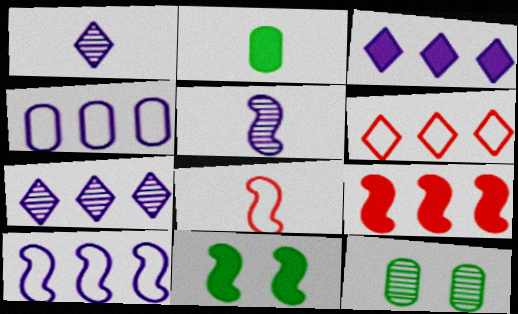[[1, 2, 8], 
[3, 8, 12]]